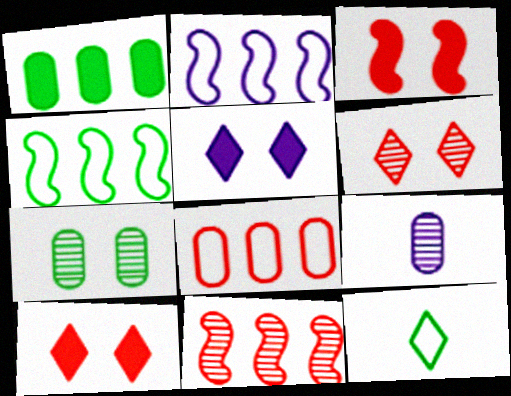[[2, 5, 9], 
[4, 9, 10]]